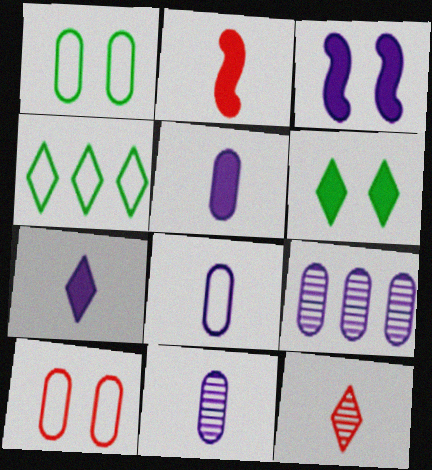[[5, 8, 11]]